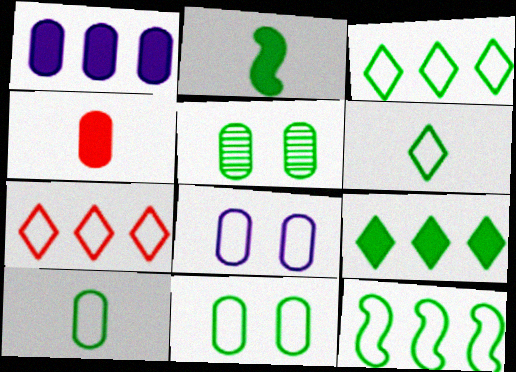[[2, 3, 5], 
[6, 11, 12]]